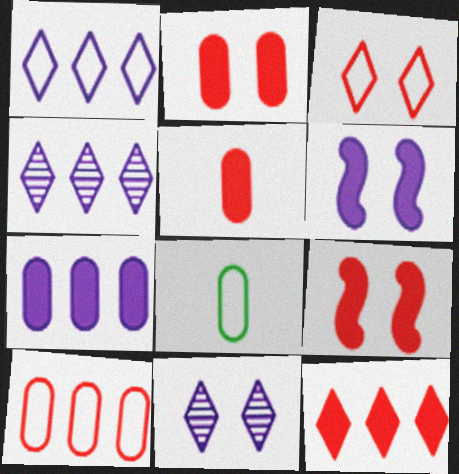[[4, 8, 9], 
[5, 9, 12]]